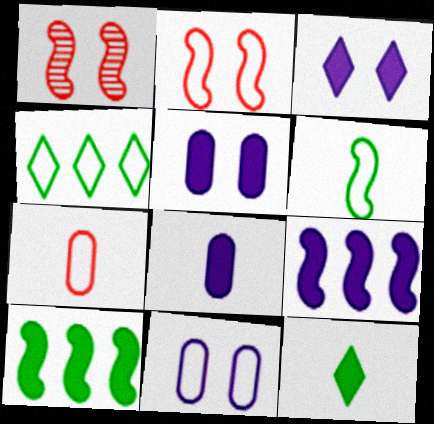[[1, 4, 8], 
[1, 6, 9], 
[3, 8, 9]]